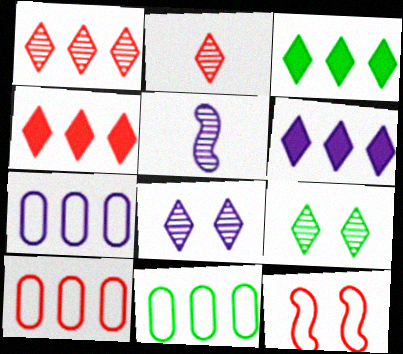[[3, 4, 6], 
[7, 10, 11]]